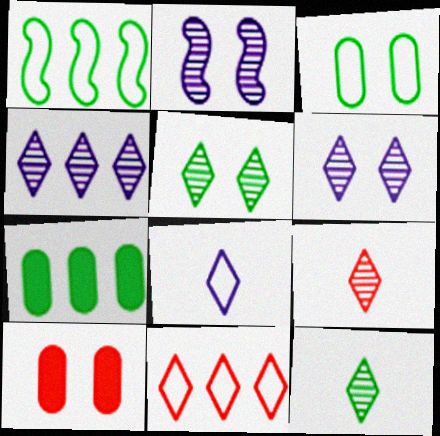[[4, 5, 9]]